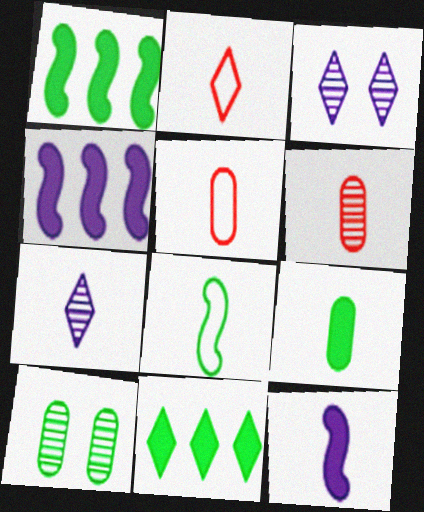[[1, 3, 5], 
[2, 3, 11], 
[2, 4, 10], 
[8, 10, 11]]